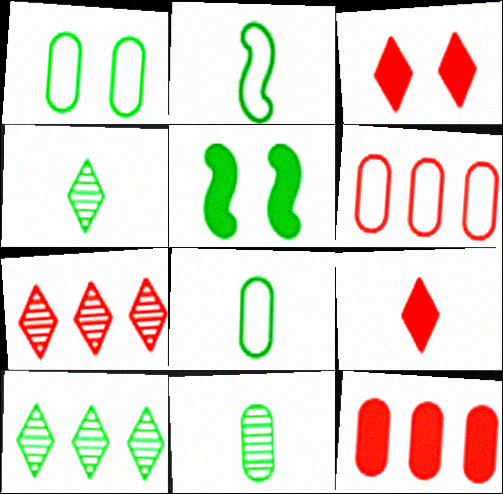[[5, 8, 10]]